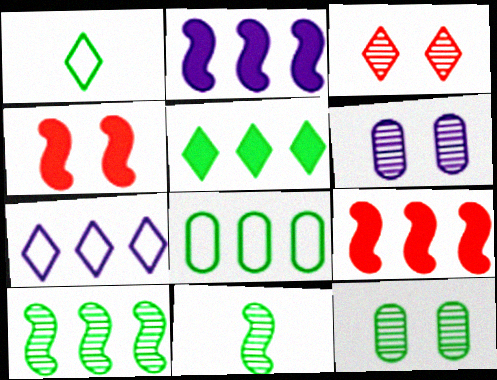[[1, 6, 9], 
[5, 8, 10]]